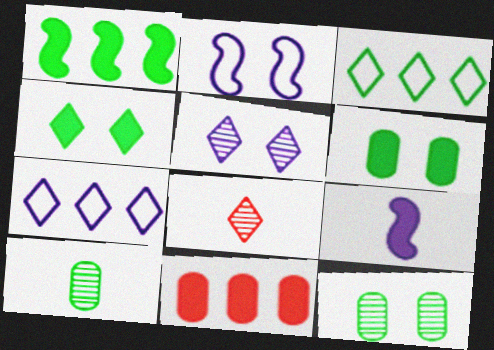[[4, 7, 8], 
[4, 9, 11]]